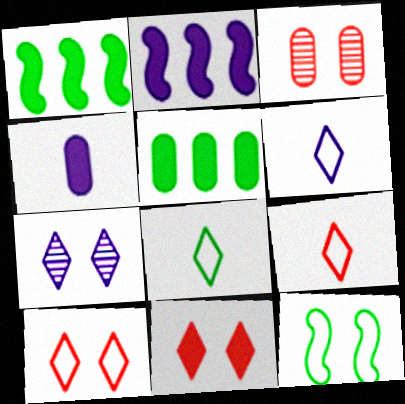[[1, 3, 6], 
[1, 4, 11], 
[2, 3, 8], 
[6, 8, 9]]